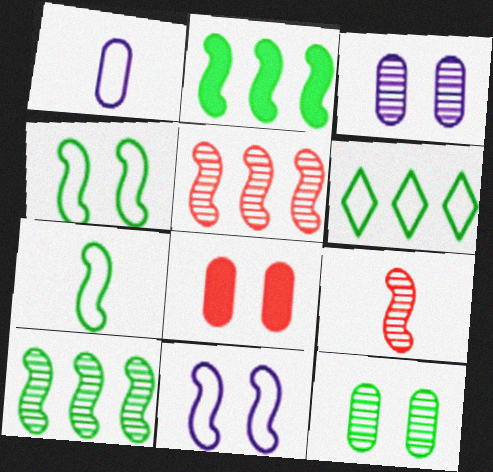[[2, 9, 11]]